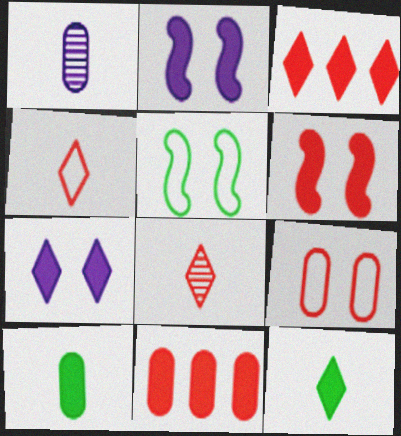[[1, 3, 5], 
[2, 3, 10], 
[2, 11, 12], 
[3, 7, 12]]